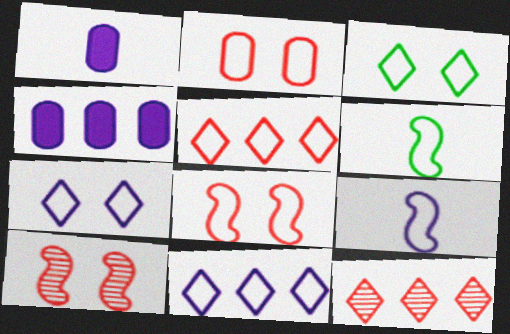[[2, 6, 11]]